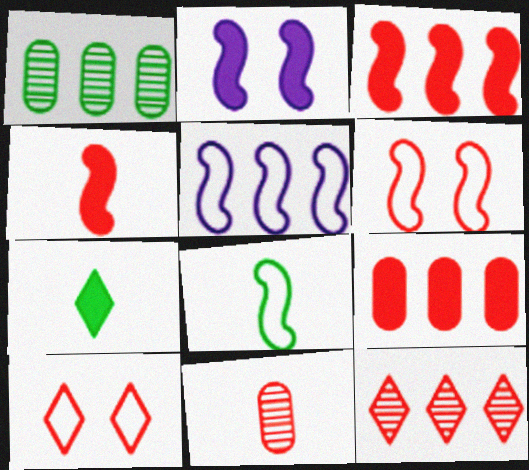[[2, 7, 9], 
[3, 10, 11], 
[5, 6, 8]]